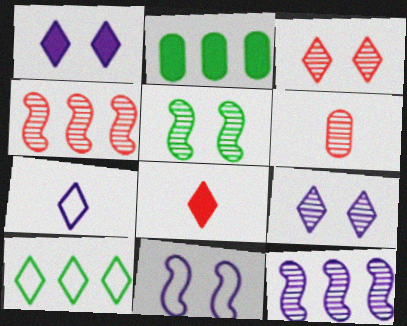[[3, 4, 6], 
[8, 9, 10]]